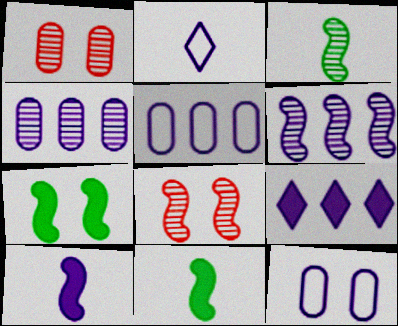[[3, 6, 8], 
[5, 6, 9]]